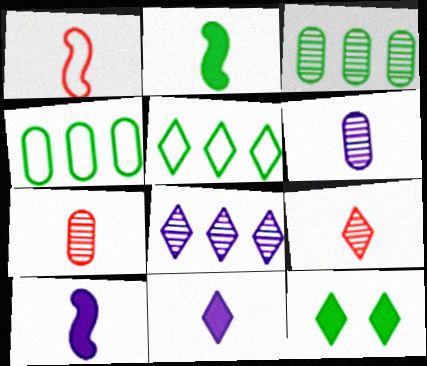[]